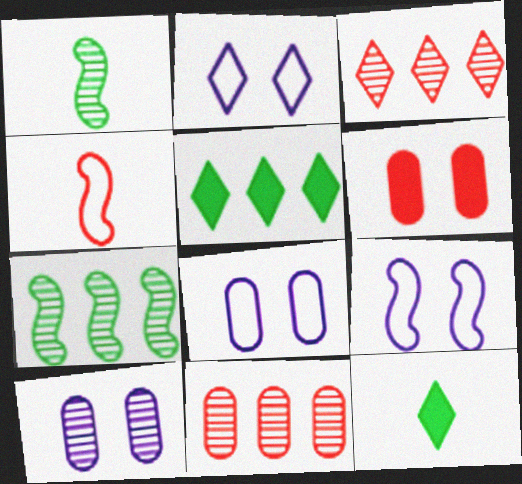[[1, 3, 10], 
[2, 3, 12], 
[2, 8, 9], 
[3, 4, 6], 
[4, 5, 10], 
[9, 11, 12]]